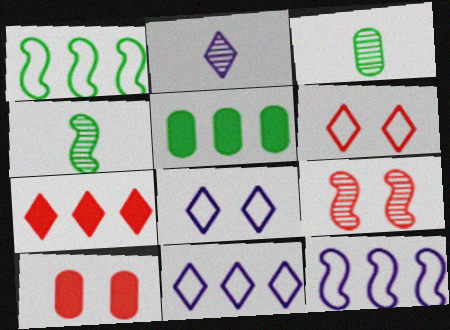[[1, 2, 10], 
[4, 10, 11], 
[6, 9, 10]]